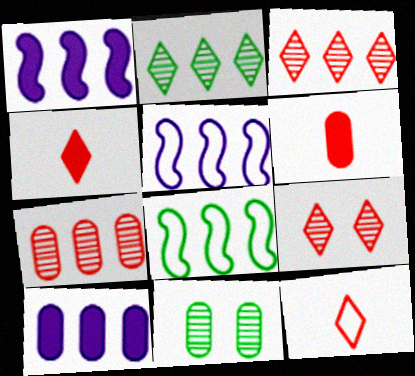[[1, 11, 12], 
[3, 8, 10], 
[4, 5, 11]]